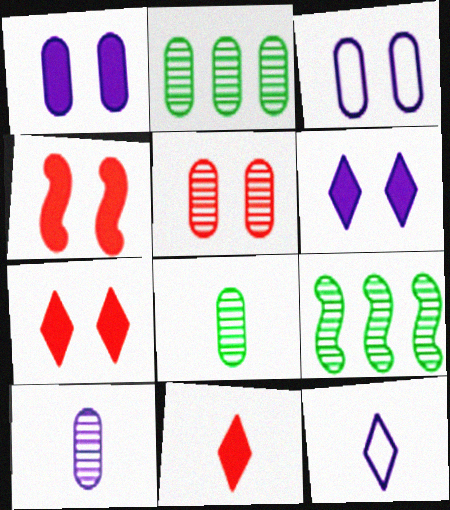[[2, 4, 12], 
[2, 5, 10], 
[3, 9, 11]]